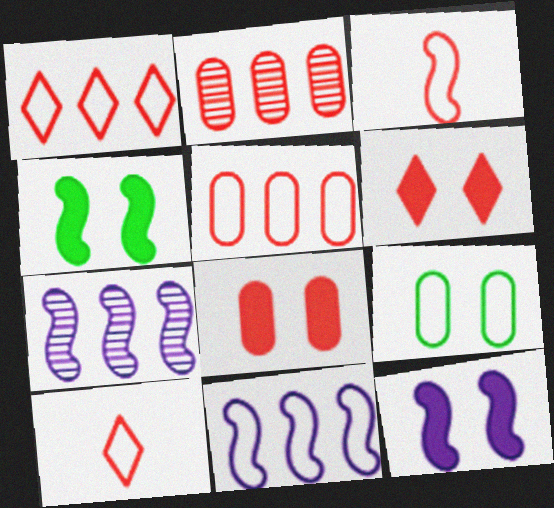[[2, 3, 6], 
[3, 4, 7], 
[9, 10, 11]]